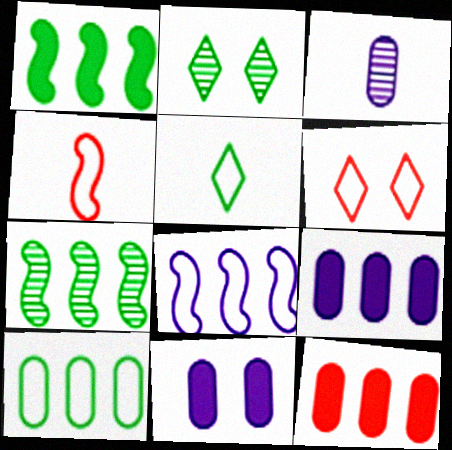[[1, 3, 6], 
[2, 4, 9]]